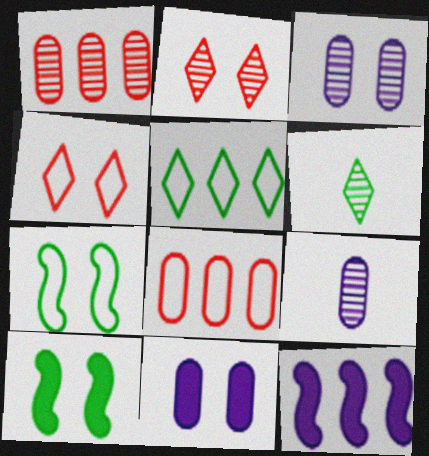[[1, 5, 12], 
[2, 7, 11], 
[3, 4, 10]]